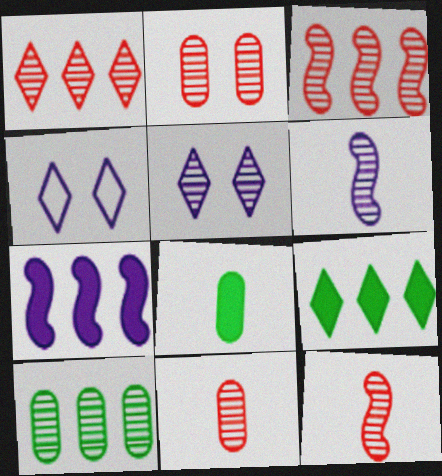[[1, 2, 12], 
[3, 4, 8], 
[5, 10, 12]]